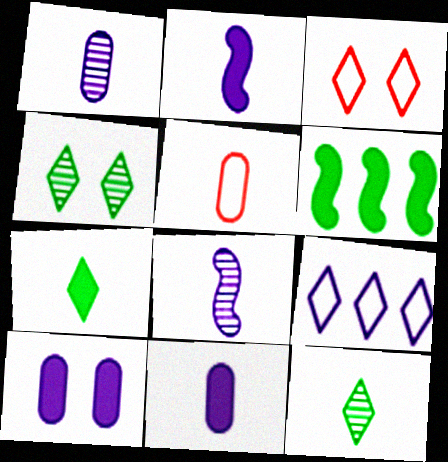[[1, 3, 6], 
[2, 5, 12], 
[5, 7, 8], 
[8, 9, 10]]